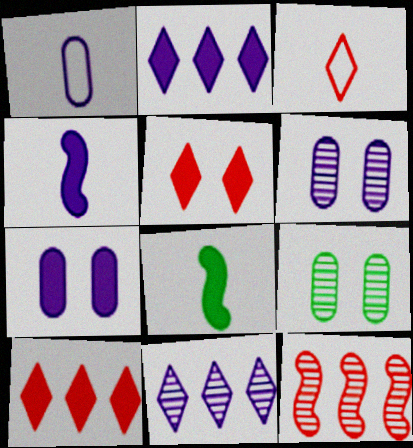[[2, 4, 7], 
[7, 8, 10]]